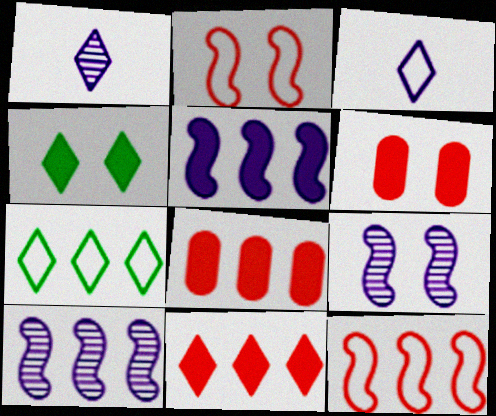[[7, 8, 10]]